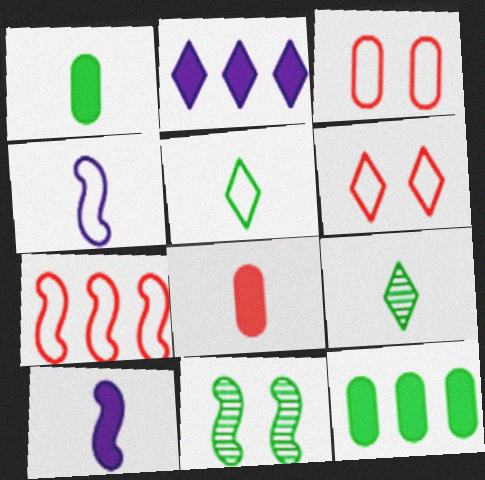[[2, 6, 9], 
[4, 8, 9], 
[5, 11, 12], 
[7, 10, 11]]